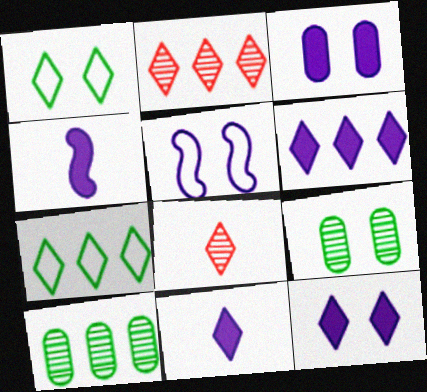[[1, 2, 11], 
[1, 6, 8], 
[2, 6, 7], 
[3, 4, 6], 
[6, 11, 12], 
[7, 8, 12]]